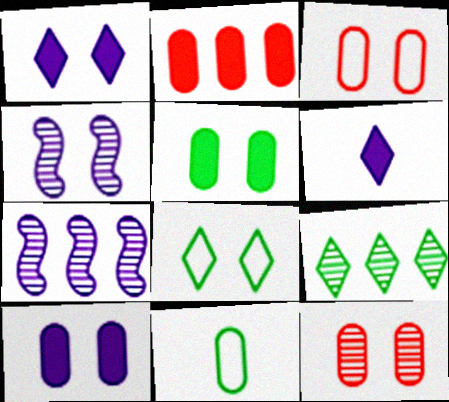[]